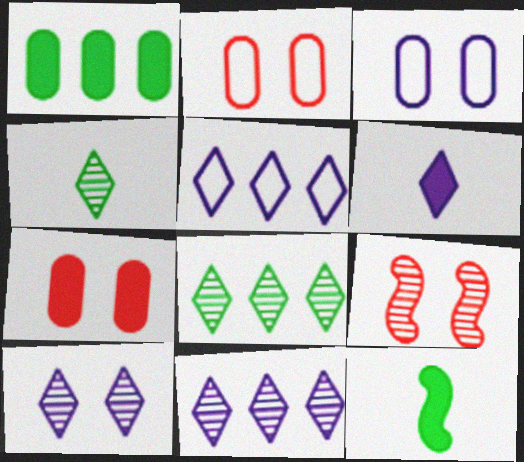[[2, 11, 12], 
[5, 6, 10]]